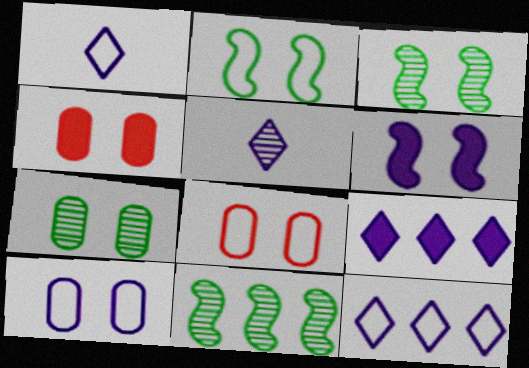[[1, 4, 11], 
[4, 7, 10]]